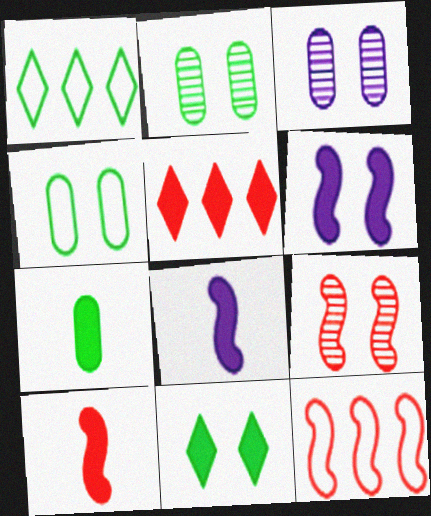[[1, 3, 10], 
[5, 6, 7], 
[9, 10, 12]]